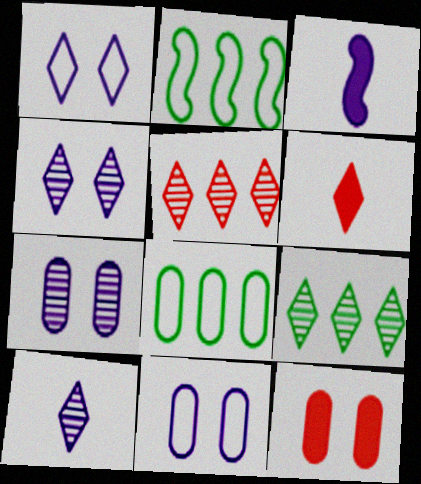[[1, 6, 9], 
[2, 6, 7], 
[2, 10, 12]]